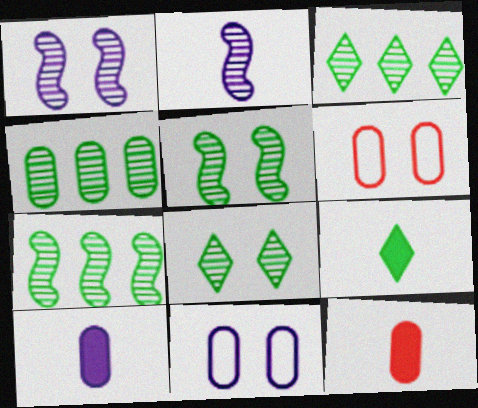[[3, 4, 7], 
[4, 6, 10], 
[4, 11, 12]]